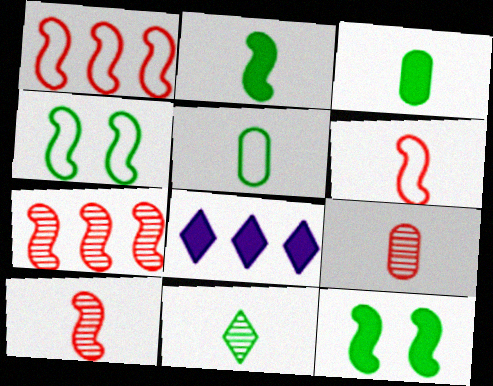[[2, 5, 11], 
[4, 8, 9]]